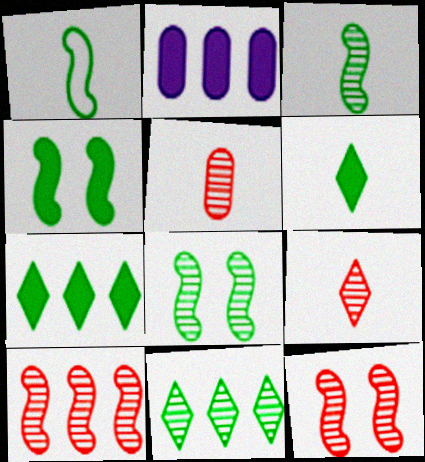[]